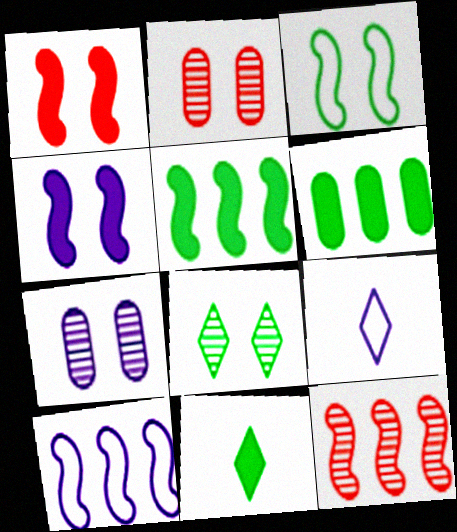[[2, 5, 9], 
[2, 10, 11], 
[5, 10, 12]]